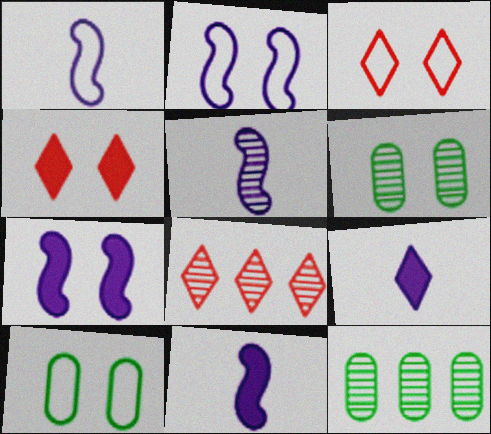[[1, 4, 12], 
[1, 5, 11], 
[2, 3, 10], 
[2, 4, 6], 
[3, 6, 7], 
[3, 11, 12], 
[5, 6, 8], 
[8, 10, 11]]